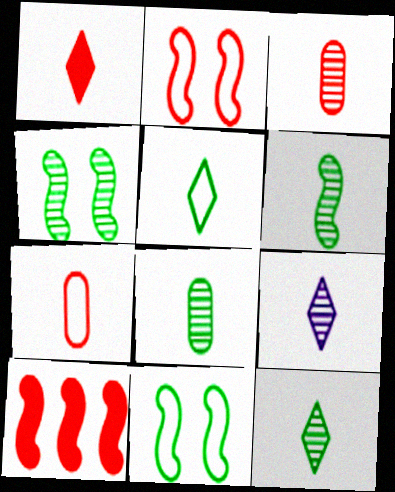[[1, 5, 9], 
[3, 6, 9], 
[6, 8, 12]]